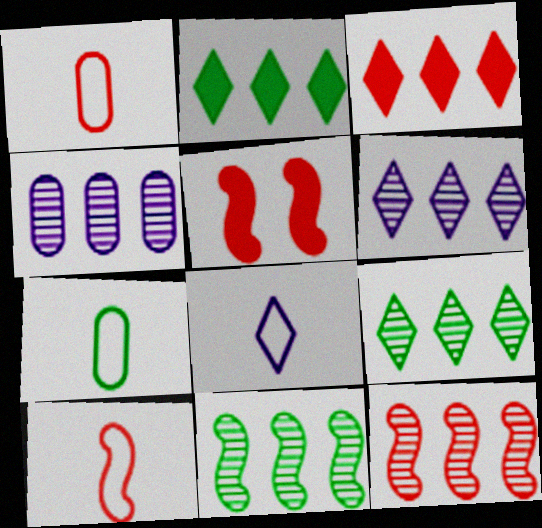[[4, 9, 12], 
[5, 6, 7], 
[5, 10, 12], 
[7, 8, 10]]